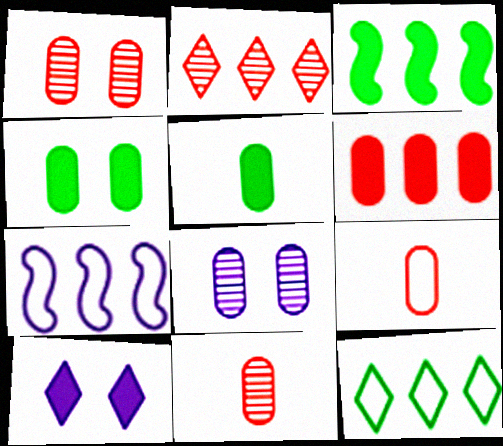[[1, 6, 9]]